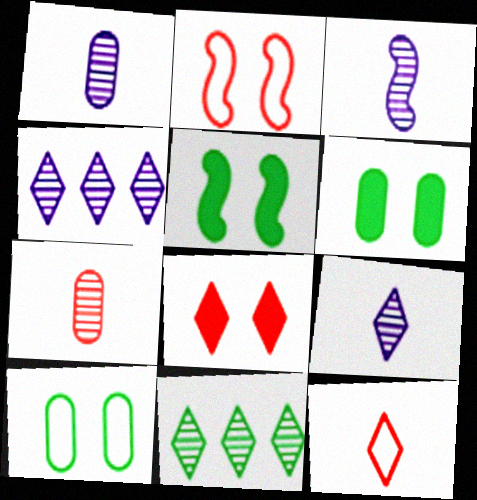[[1, 3, 9]]